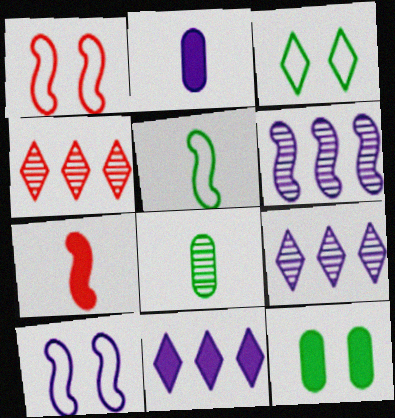[[1, 8, 11], 
[2, 9, 10], 
[7, 11, 12]]